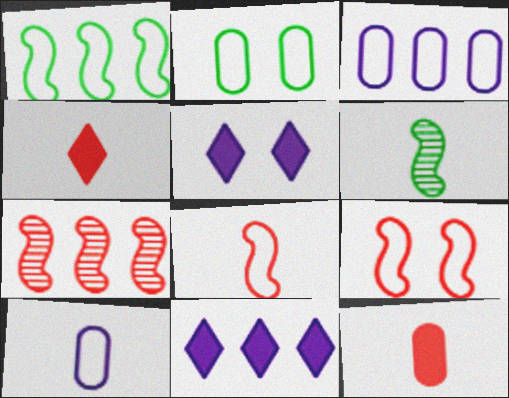[[4, 6, 10]]